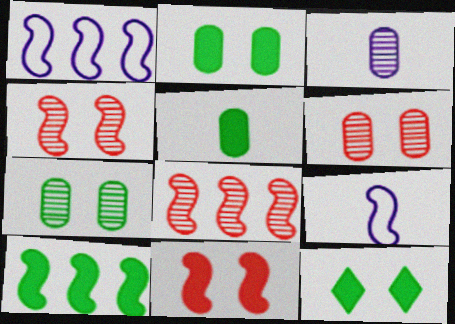[[1, 8, 10], 
[4, 9, 10], 
[5, 10, 12]]